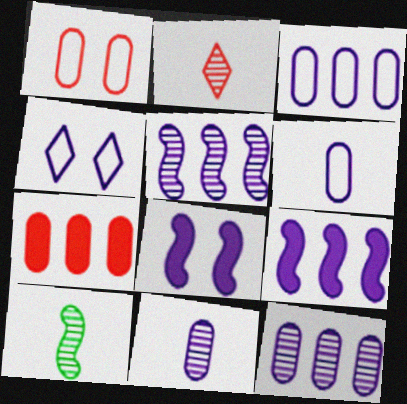[[2, 10, 11], 
[4, 7, 10], 
[4, 9, 11]]